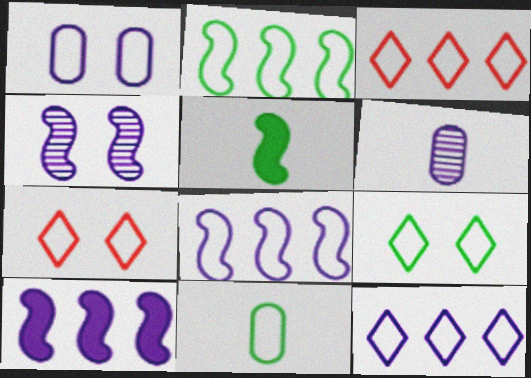[[2, 9, 11], 
[7, 8, 11]]